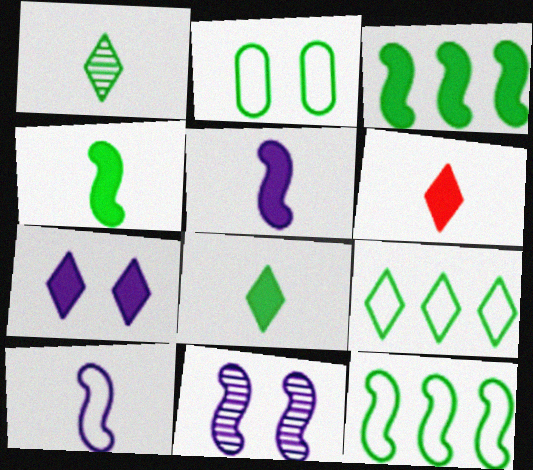[[1, 2, 3]]